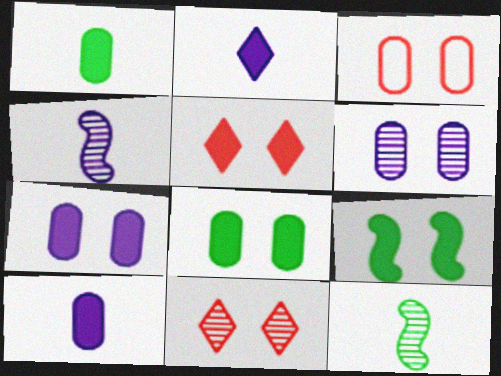[[3, 6, 8], 
[5, 7, 9]]